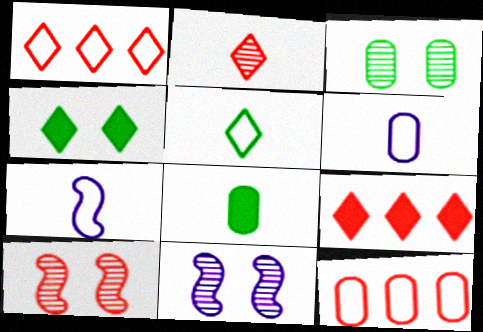[[1, 8, 11], 
[2, 7, 8], 
[3, 7, 9]]